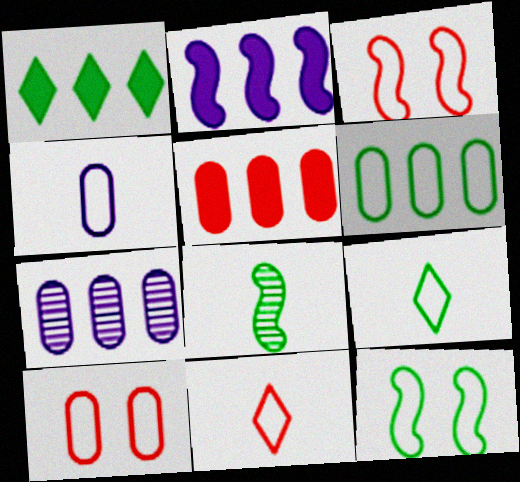[[1, 2, 5], 
[2, 3, 8], 
[4, 6, 10], 
[5, 6, 7], 
[6, 9, 12]]